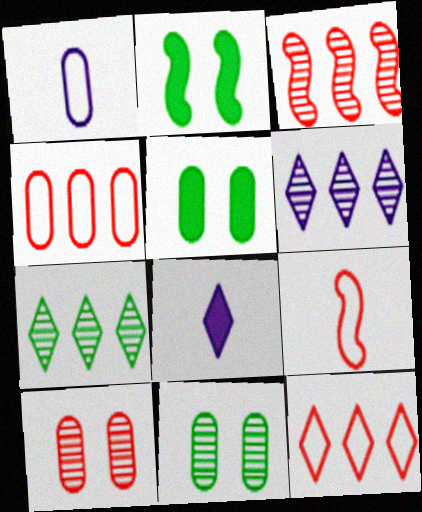[[5, 6, 9]]